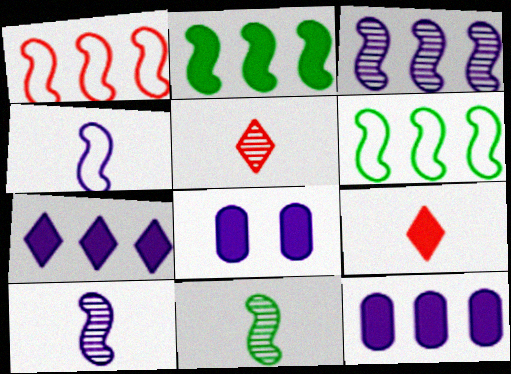[[1, 2, 3], 
[2, 8, 9], 
[5, 6, 8]]